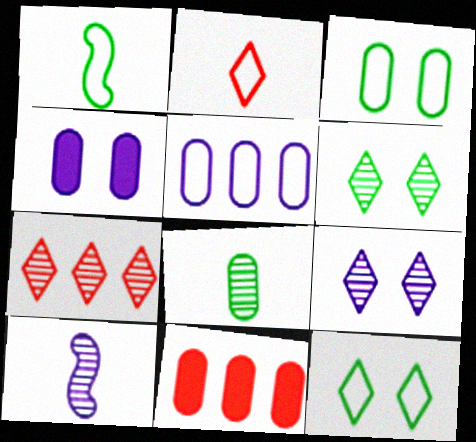[[1, 4, 7], 
[1, 9, 11], 
[10, 11, 12]]